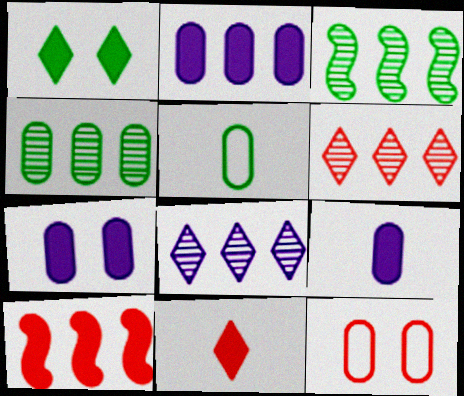[[1, 3, 5], 
[1, 9, 10], 
[2, 7, 9], 
[4, 9, 12]]